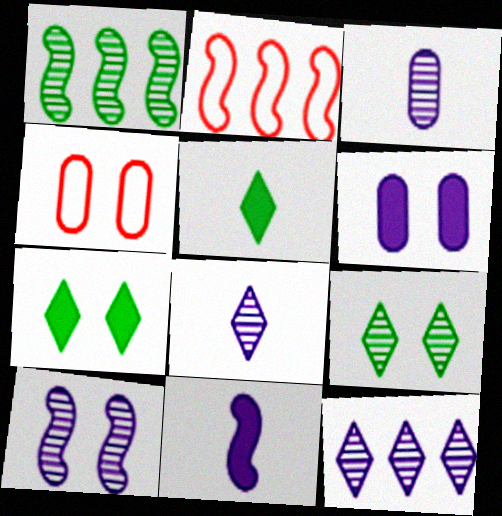[[2, 3, 7], 
[3, 10, 12], 
[4, 7, 10]]